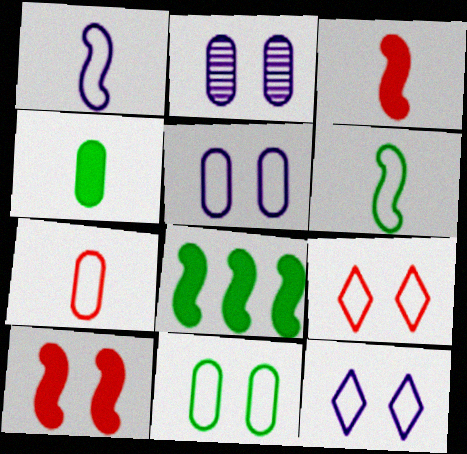[]